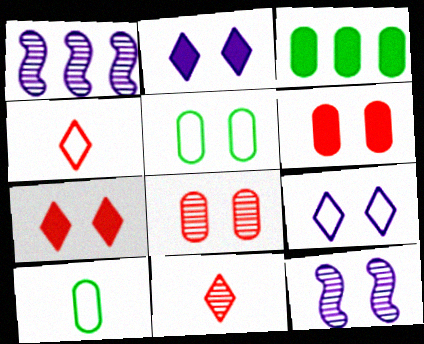[[1, 7, 10], 
[3, 4, 12], 
[5, 7, 12]]